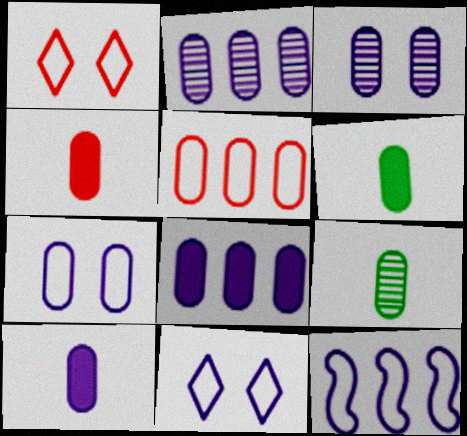[[2, 7, 10], 
[3, 5, 6], 
[4, 6, 10]]